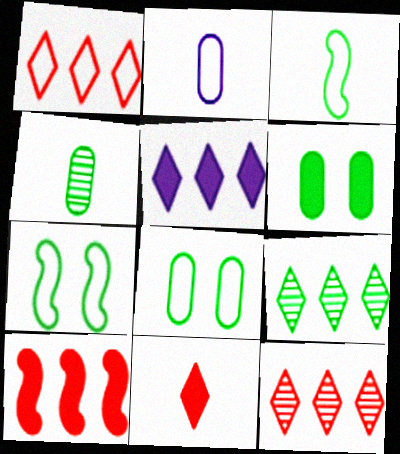[[1, 2, 7], 
[1, 5, 9], 
[3, 6, 9]]